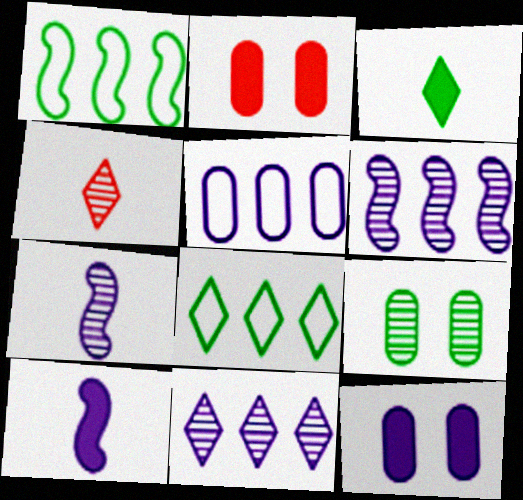[[1, 3, 9], 
[1, 4, 12], 
[2, 7, 8], 
[4, 6, 9]]